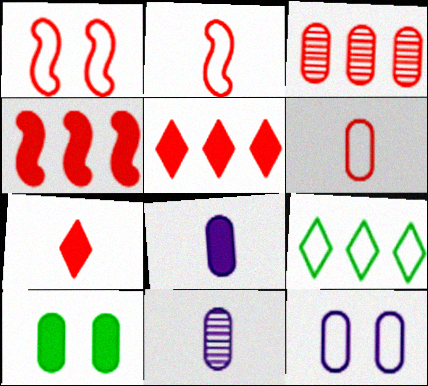[[1, 3, 7], 
[2, 9, 12]]